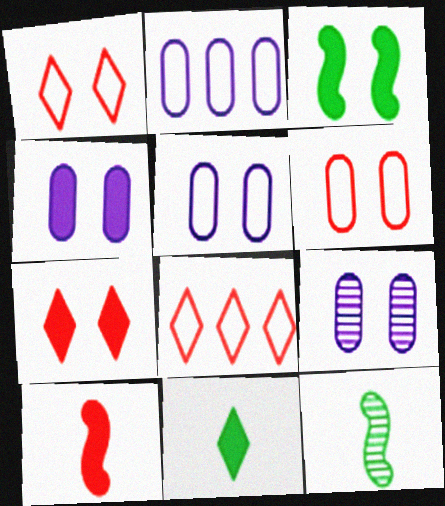[[1, 3, 9], 
[2, 7, 12], 
[3, 4, 7], 
[4, 5, 9], 
[4, 8, 12]]